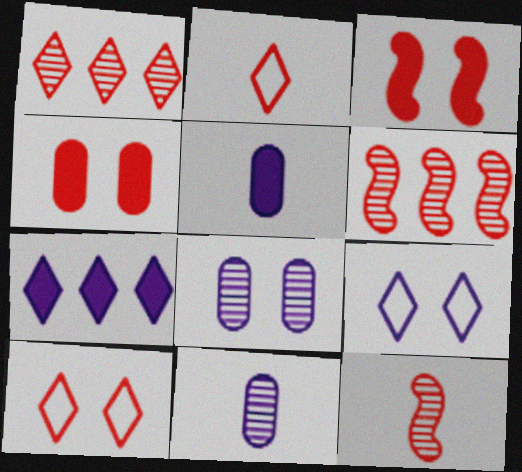[[2, 4, 6]]